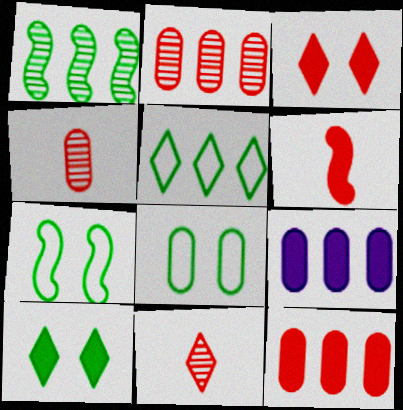[[3, 6, 12], 
[4, 8, 9], 
[6, 9, 10], 
[7, 9, 11]]